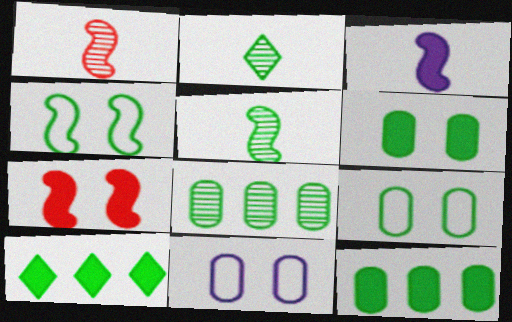[[1, 10, 11], 
[2, 4, 12], 
[5, 9, 10]]